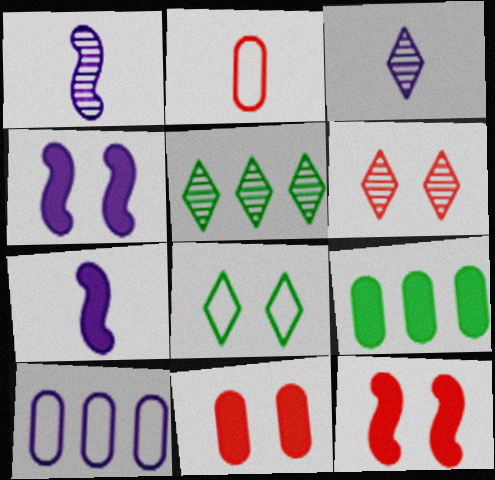[[2, 4, 5], 
[3, 4, 10], 
[3, 5, 6]]